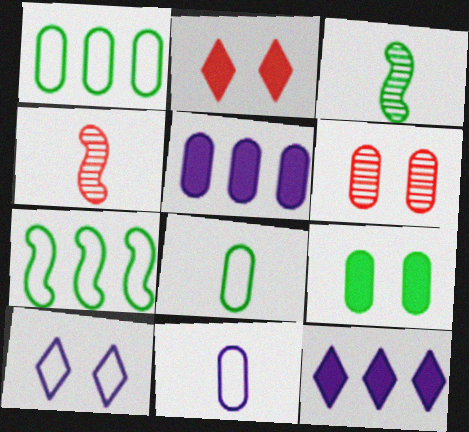[[5, 6, 8]]